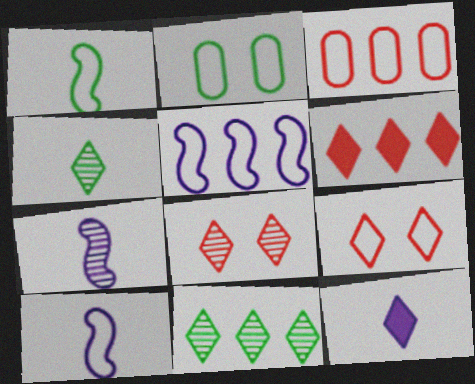[[2, 6, 7], 
[9, 11, 12]]